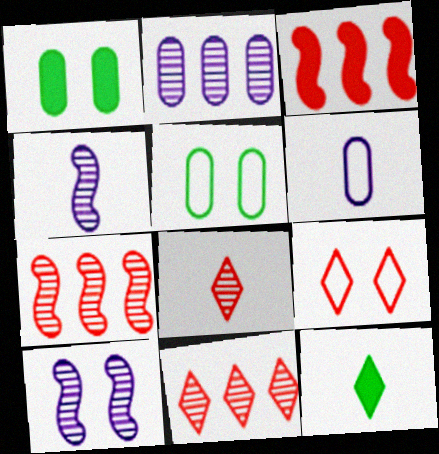[[1, 9, 10]]